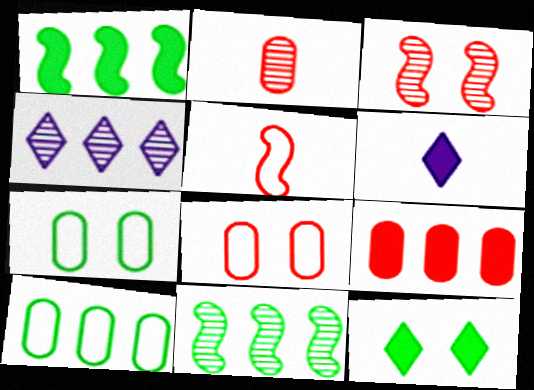[[2, 8, 9], 
[3, 6, 10], 
[6, 8, 11]]